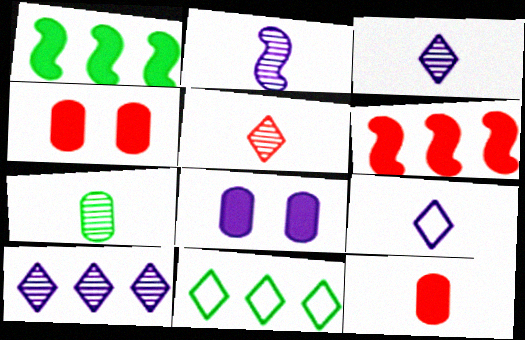[[2, 4, 11], 
[2, 5, 7]]